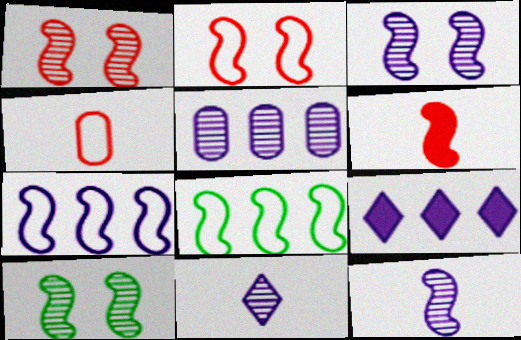[[1, 3, 10], 
[3, 5, 11], 
[3, 6, 8], 
[4, 9, 10], 
[5, 7, 9], 
[6, 7, 10]]